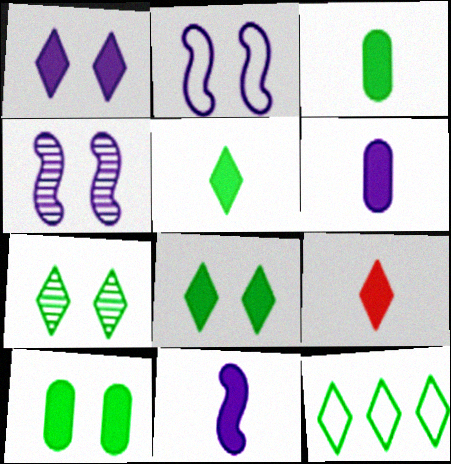[[3, 9, 11], 
[5, 7, 12]]